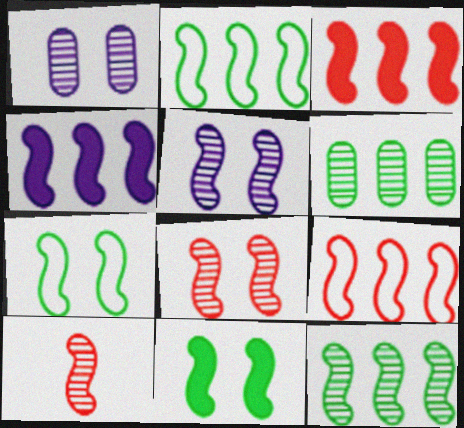[[4, 7, 10], 
[4, 9, 12], 
[5, 10, 12]]